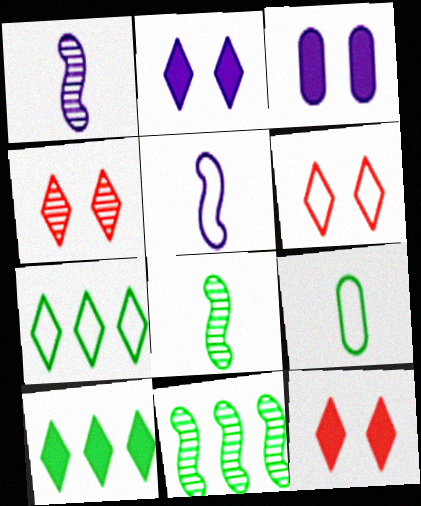[[4, 6, 12]]